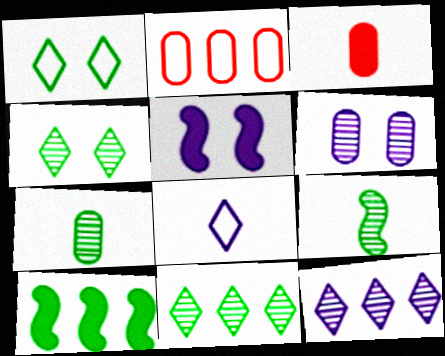[[1, 7, 10], 
[2, 10, 12], 
[3, 8, 9]]